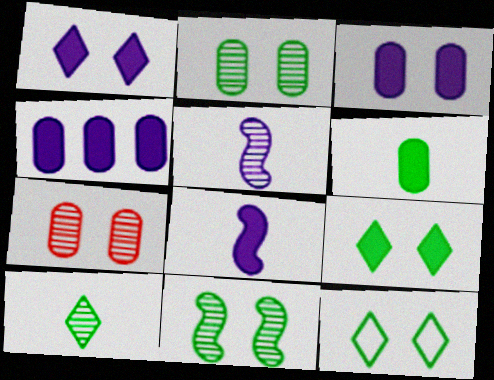[[1, 4, 8]]